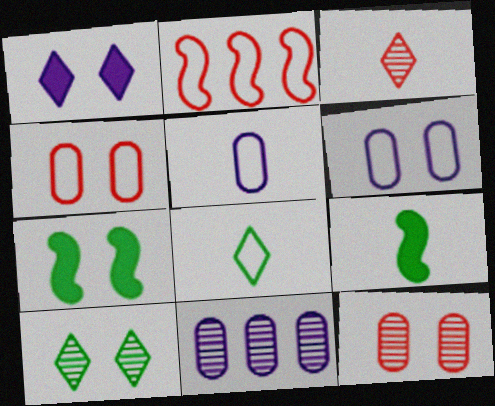[[2, 6, 8], 
[3, 5, 9]]